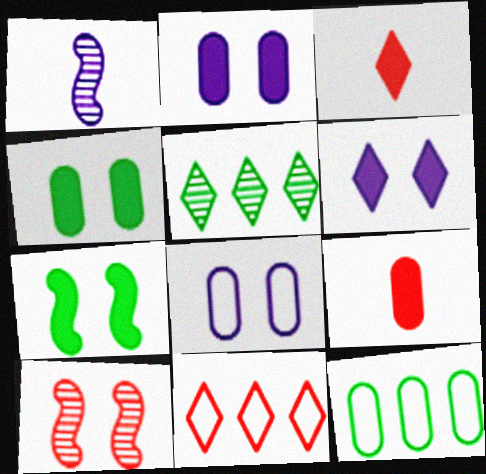[[1, 4, 11], 
[9, 10, 11]]